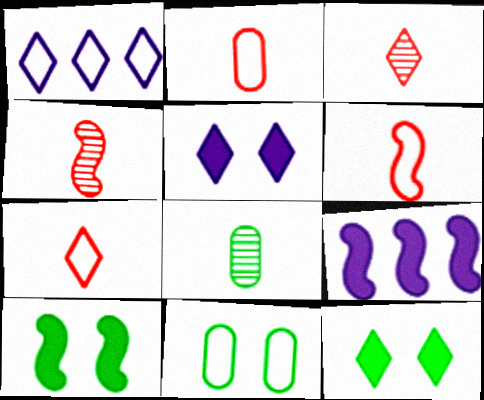[[1, 3, 12], 
[1, 6, 11], 
[2, 6, 7], 
[3, 9, 11]]